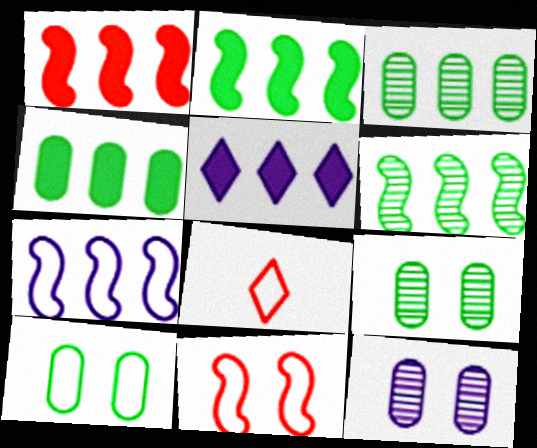[[1, 4, 5], 
[1, 6, 7], 
[2, 8, 12], 
[7, 8, 10]]